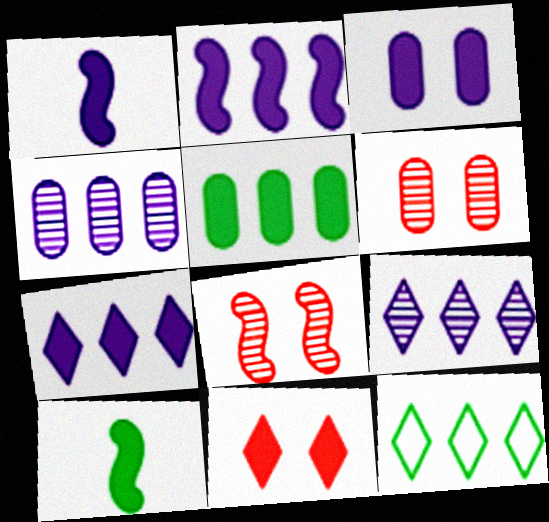[[1, 3, 7], 
[1, 5, 11], 
[1, 6, 12]]